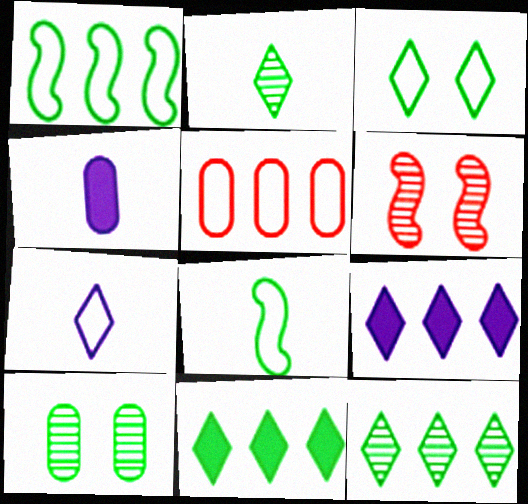[[2, 3, 11], 
[4, 5, 10], 
[8, 10, 11]]